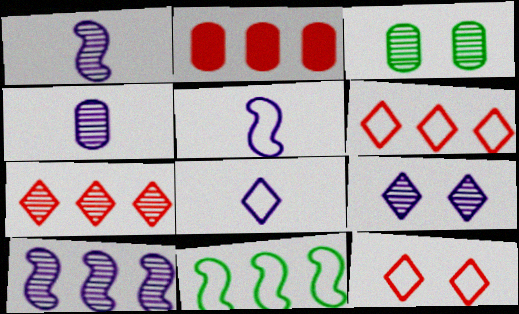[[1, 3, 7], 
[4, 9, 10]]